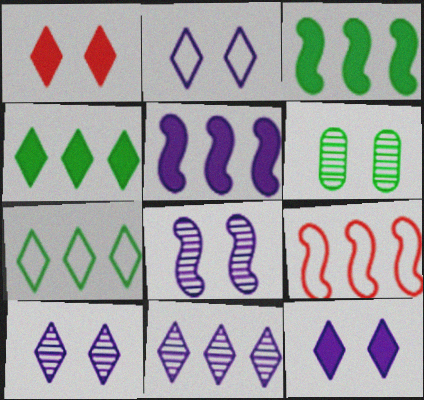[[2, 10, 12]]